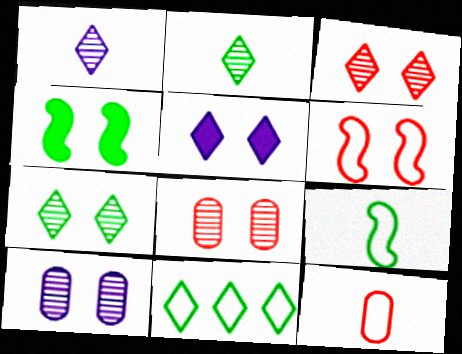[]